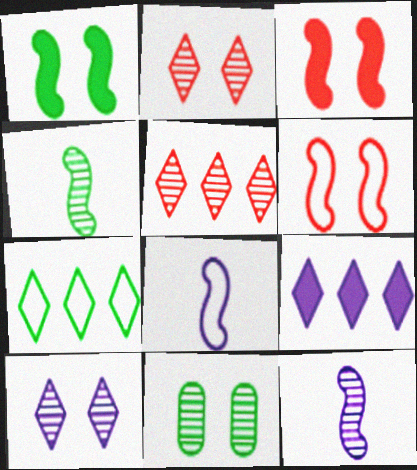[[5, 7, 9], 
[5, 11, 12]]